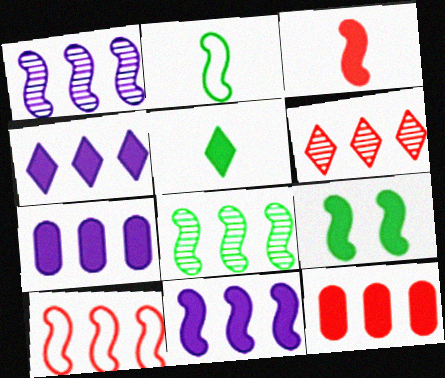[[2, 8, 9], 
[3, 9, 11], 
[4, 7, 11], 
[6, 10, 12], 
[8, 10, 11]]